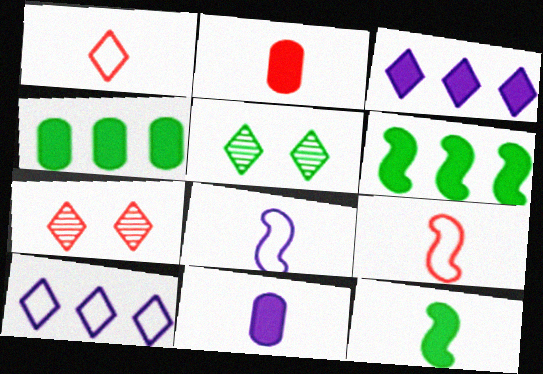[[1, 3, 5], 
[4, 7, 8]]